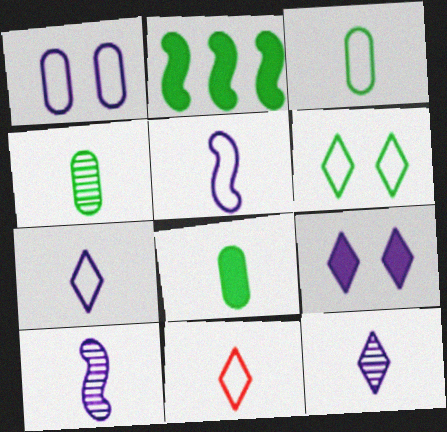[[2, 4, 6], 
[3, 4, 8], 
[3, 5, 11], 
[8, 10, 11]]